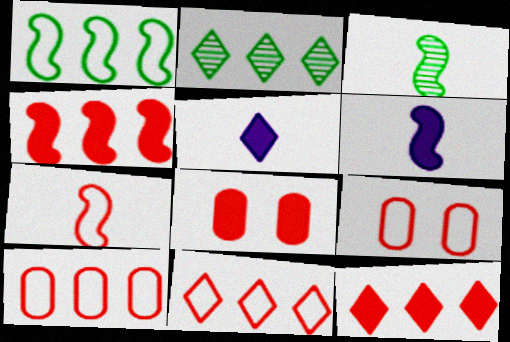[[2, 6, 9], 
[3, 6, 7], 
[7, 9, 11]]